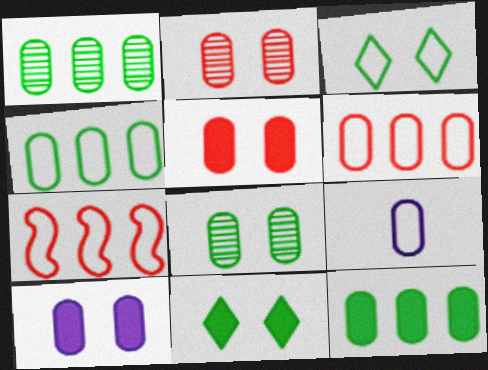[[1, 4, 12], 
[1, 5, 9], 
[2, 9, 12], 
[3, 7, 9]]